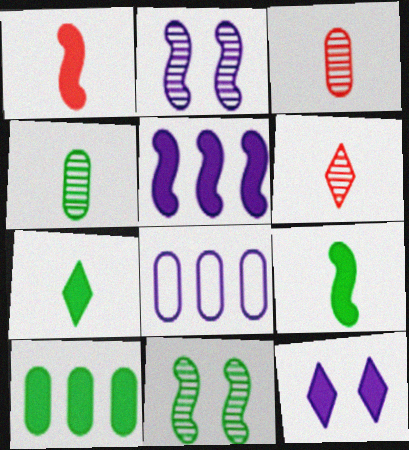[[1, 10, 12]]